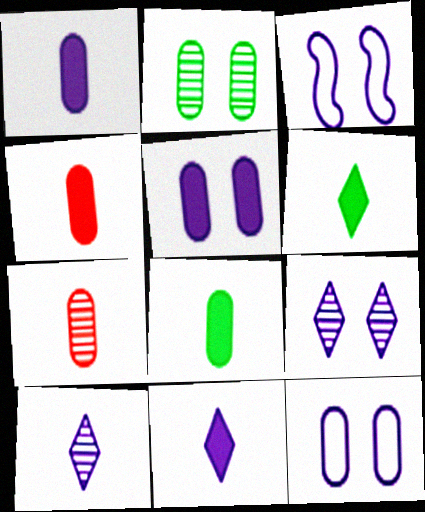[[1, 4, 8], 
[3, 5, 9]]